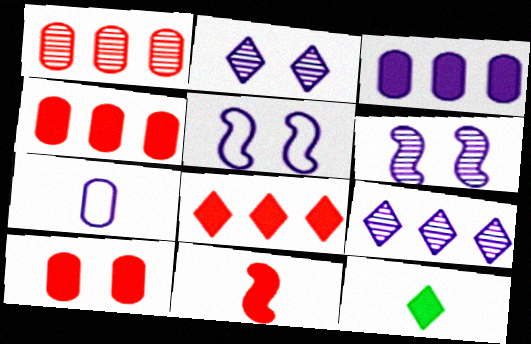[[1, 5, 12], 
[8, 10, 11]]